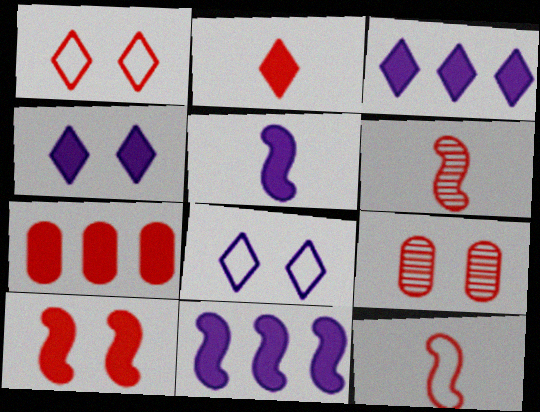[[1, 6, 7], 
[1, 9, 10], 
[2, 7, 10]]